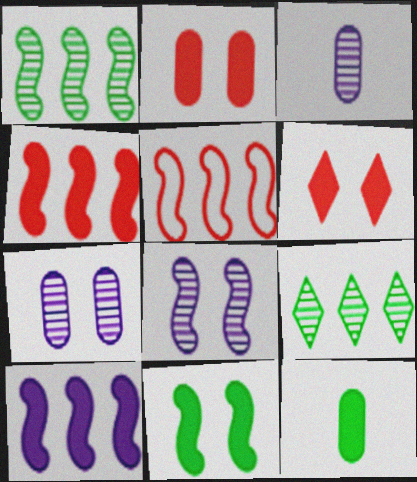[[1, 5, 10], 
[6, 10, 12]]